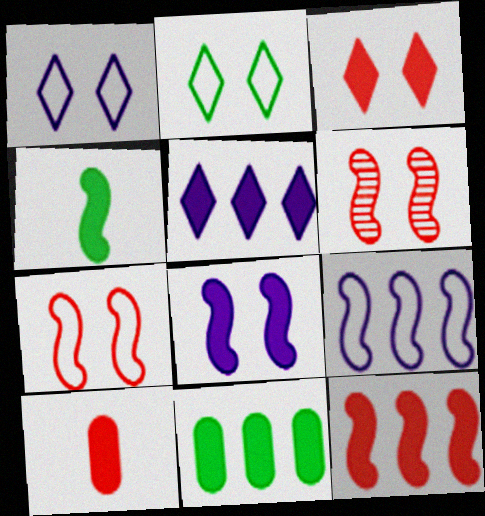[[3, 10, 12], 
[4, 6, 9], 
[4, 8, 12], 
[5, 11, 12]]